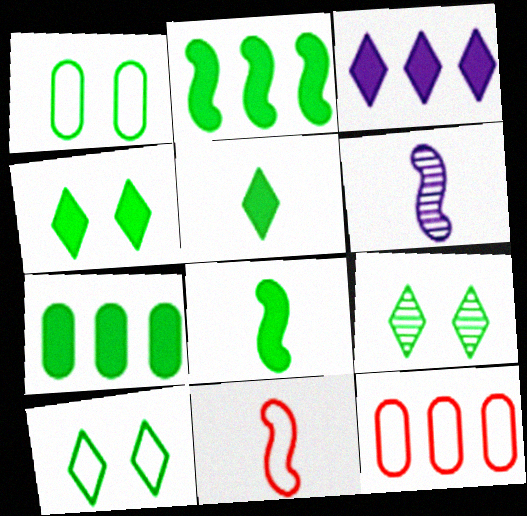[[4, 6, 12], 
[4, 7, 8], 
[4, 9, 10], 
[6, 8, 11]]